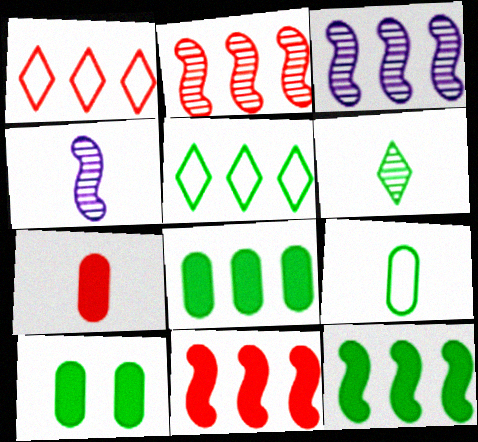[[1, 3, 8], 
[1, 4, 10]]